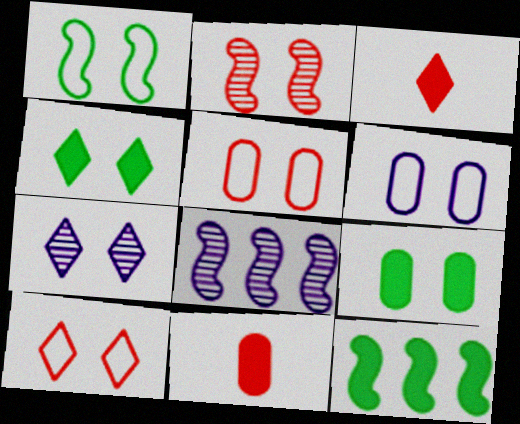[[1, 6, 10], 
[2, 4, 6], 
[4, 7, 10]]